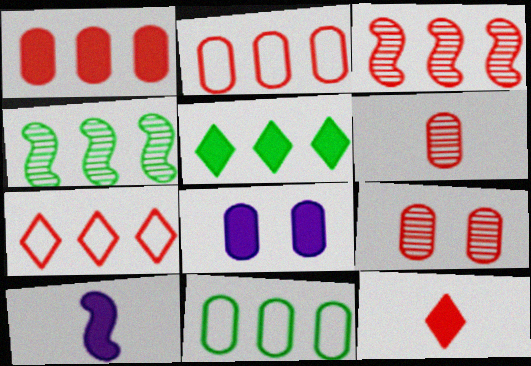[[1, 3, 7], 
[4, 5, 11], 
[6, 8, 11]]